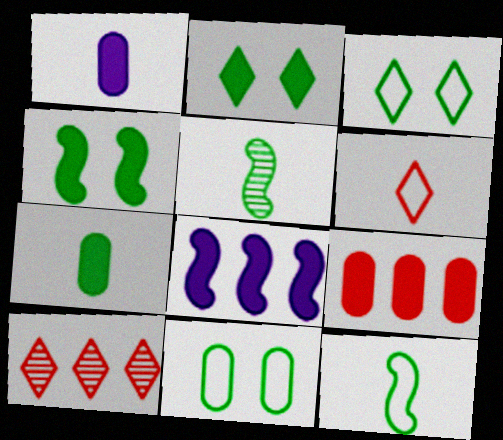[[1, 5, 6]]